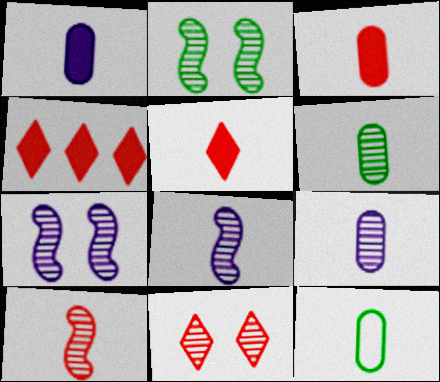[[3, 9, 12], 
[4, 7, 12], 
[5, 8, 12]]